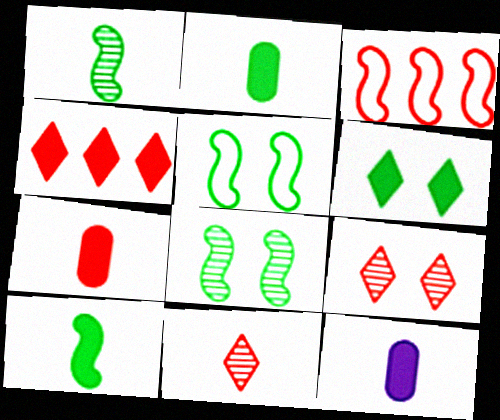[[2, 7, 12], 
[3, 7, 9]]